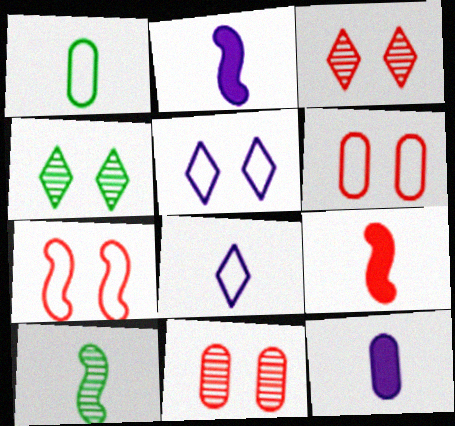[]